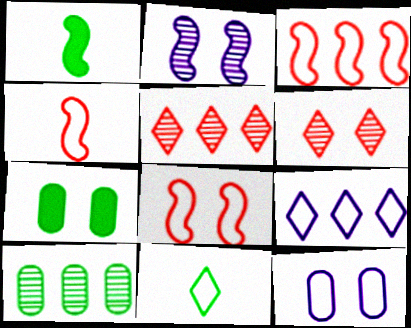[[1, 2, 3], 
[1, 5, 12], 
[3, 4, 8], 
[3, 11, 12]]